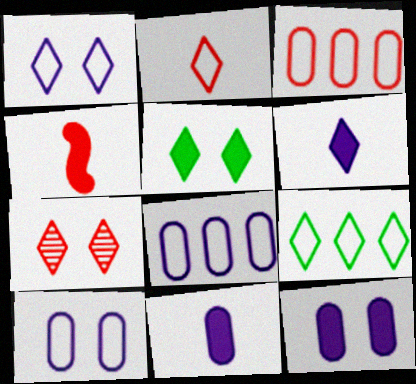[[1, 2, 9], 
[1, 5, 7], 
[3, 4, 7], 
[6, 7, 9]]